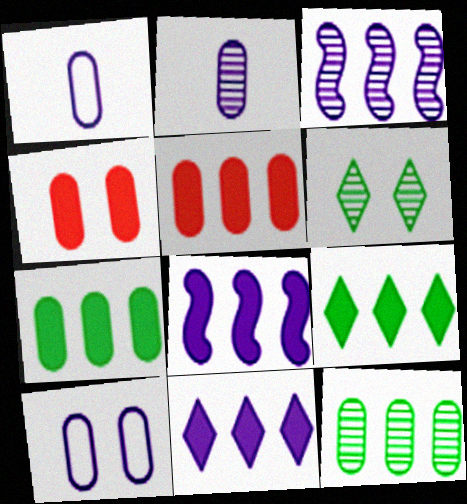[[1, 4, 12], 
[5, 8, 9]]